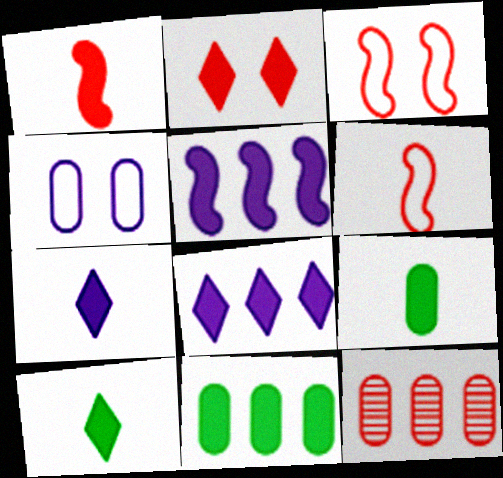[[1, 7, 9], 
[2, 5, 9], 
[2, 6, 12], 
[2, 8, 10], 
[4, 9, 12]]